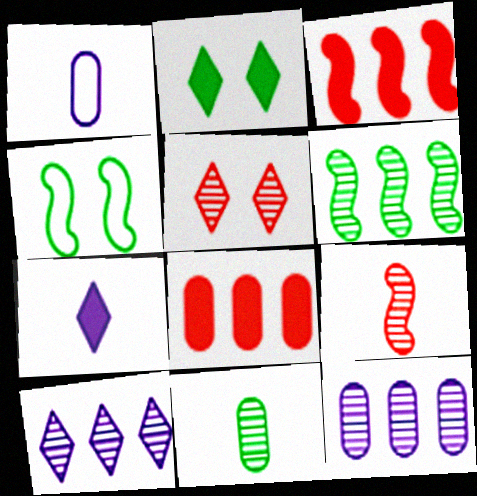[]